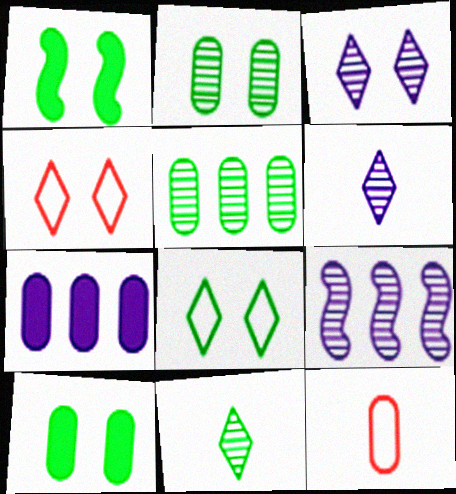[[1, 2, 8], 
[2, 7, 12]]